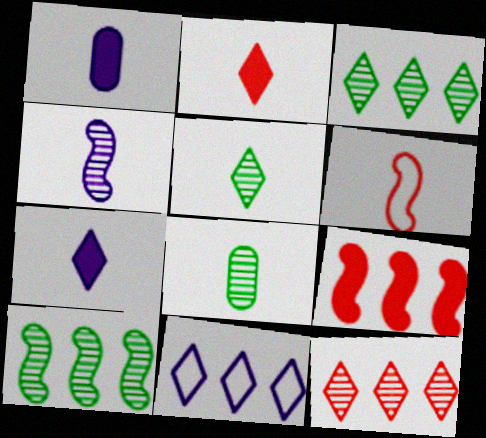[[1, 5, 6], 
[6, 7, 8]]